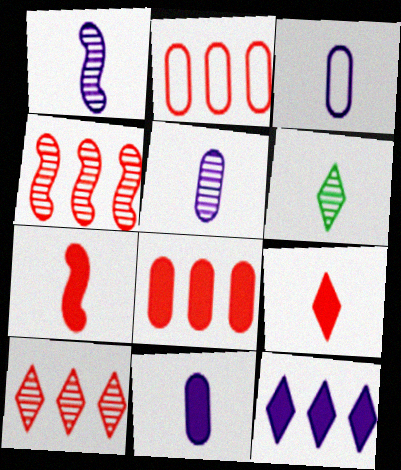[[3, 5, 11], 
[3, 6, 7]]